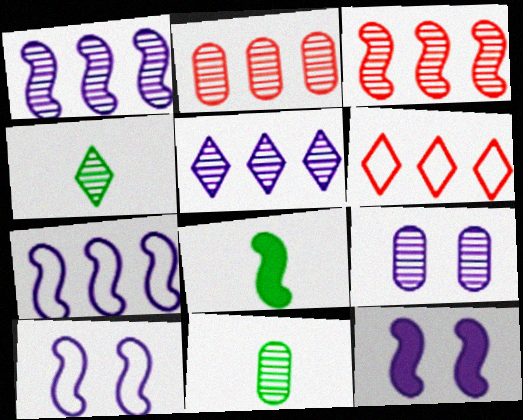[[2, 9, 11], 
[3, 4, 9], 
[3, 8, 10], 
[6, 8, 9], 
[6, 11, 12]]